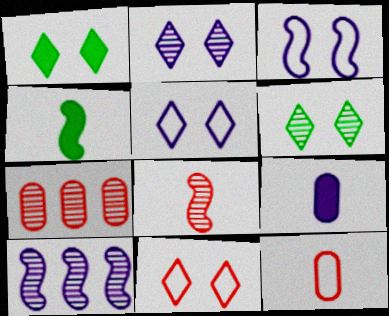[[1, 2, 11], 
[1, 10, 12], 
[4, 5, 7], 
[5, 9, 10]]